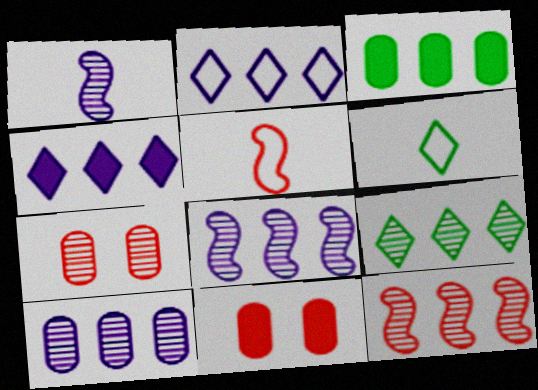[[1, 7, 9], 
[2, 3, 12], 
[6, 8, 11], 
[9, 10, 12]]